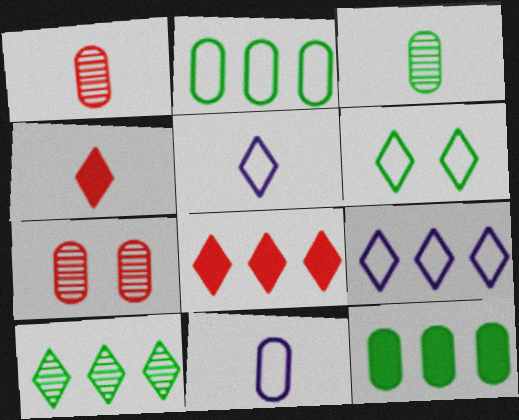[[7, 11, 12], 
[8, 9, 10]]